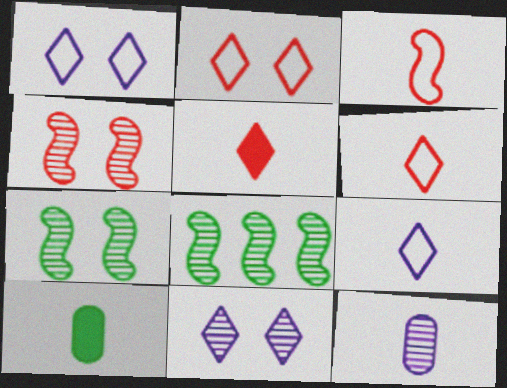[]